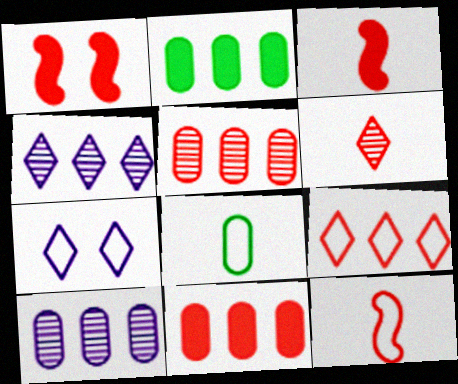[[1, 4, 8]]